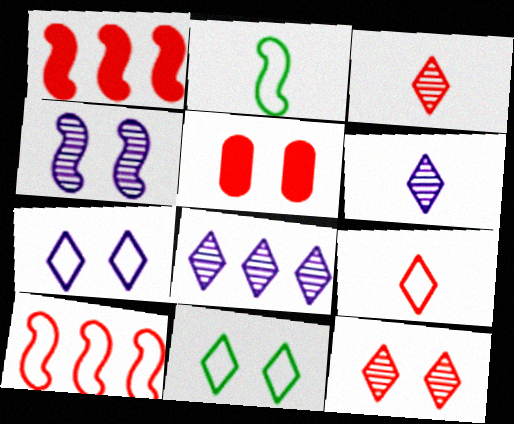[[1, 2, 4], 
[2, 5, 8], 
[3, 5, 10], 
[4, 5, 11]]